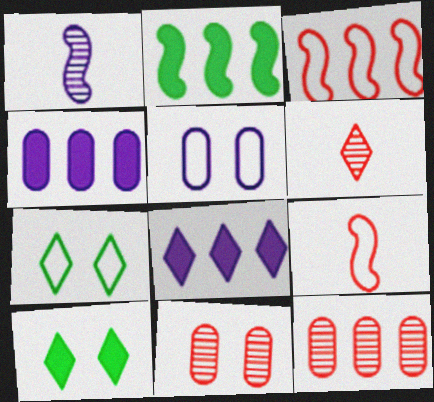[[1, 5, 8], 
[2, 5, 6], 
[6, 7, 8]]